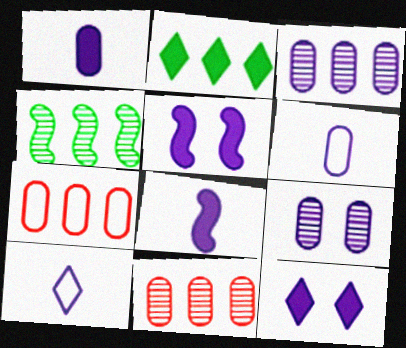[[3, 5, 10]]